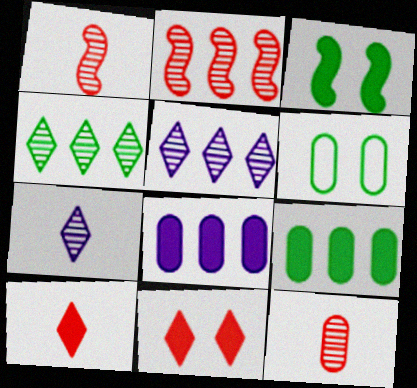[[3, 8, 10], 
[6, 8, 12]]